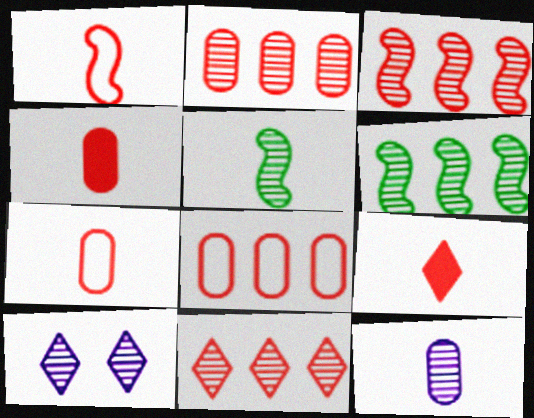[[2, 3, 11], 
[2, 5, 10]]